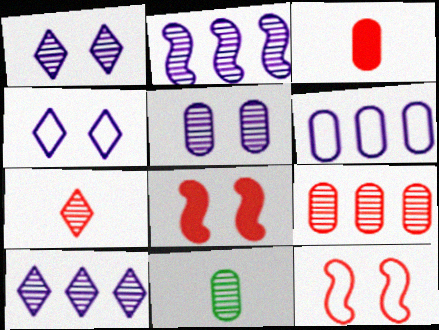[[5, 9, 11]]